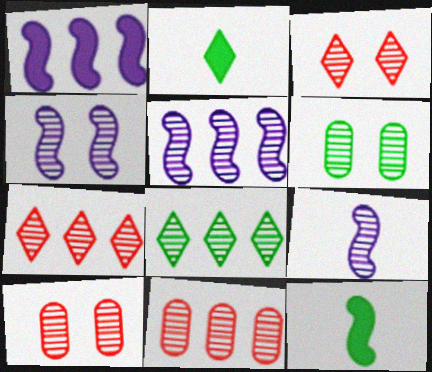[[3, 4, 6], 
[4, 5, 9], 
[5, 8, 11], 
[6, 7, 9], 
[8, 9, 10]]